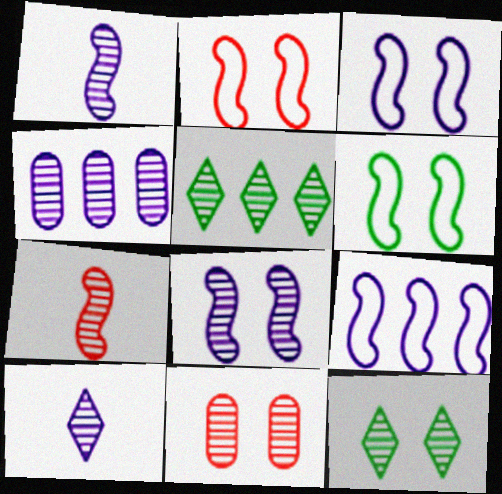[[1, 5, 11], 
[2, 3, 6], 
[4, 7, 12], 
[4, 8, 10], 
[8, 11, 12]]